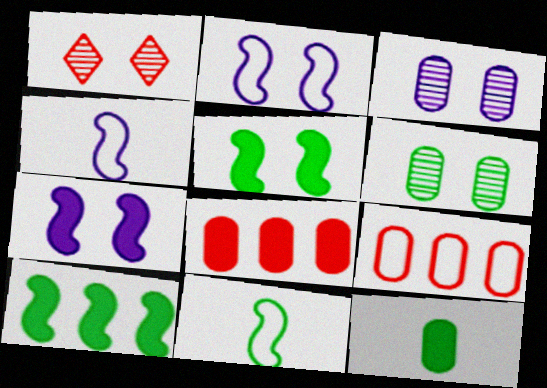[[3, 9, 12]]